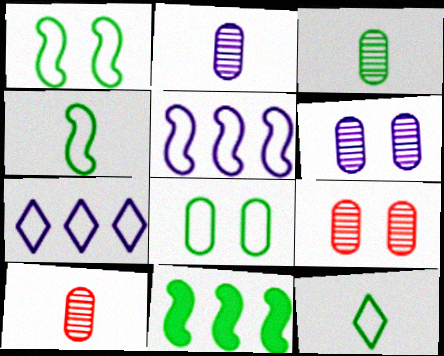[[2, 3, 10]]